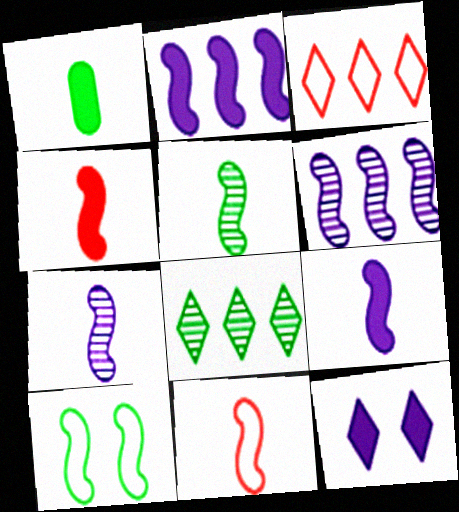[[1, 8, 10], 
[4, 6, 10], 
[5, 9, 11]]